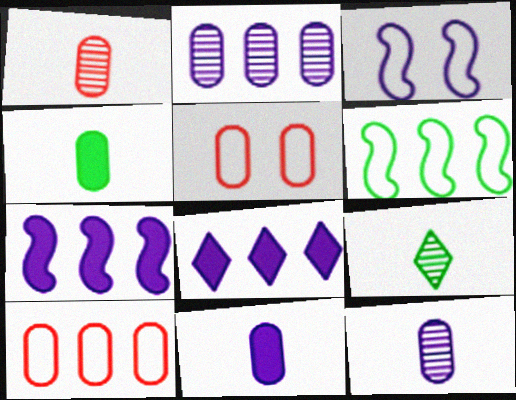[[2, 4, 5], 
[3, 8, 12], 
[5, 7, 9]]